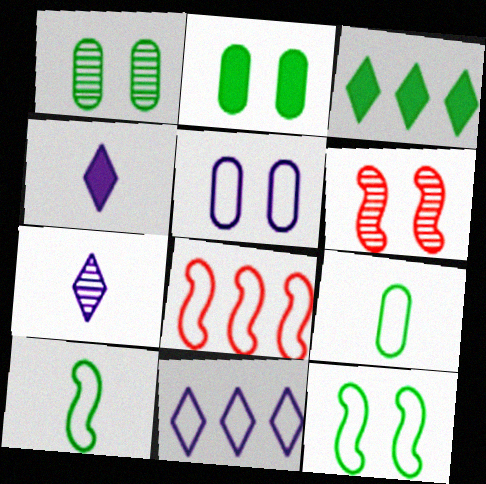[[1, 3, 10], 
[1, 4, 8], 
[2, 7, 8]]